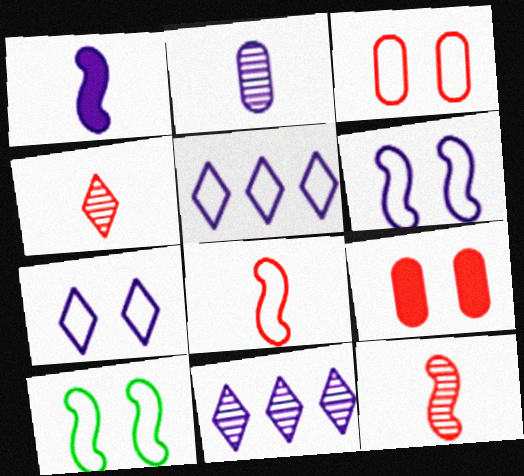[[3, 7, 10]]